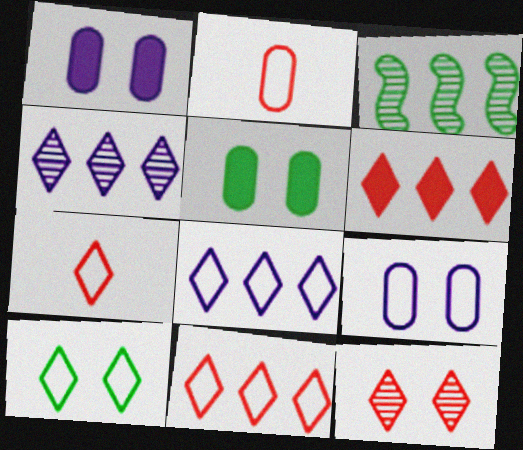[[1, 3, 7], 
[6, 7, 12], 
[7, 8, 10]]